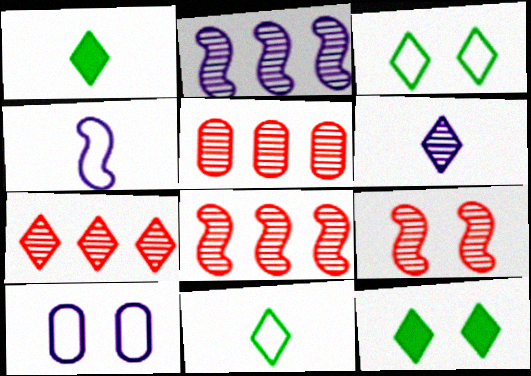[[1, 8, 10], 
[4, 5, 12], 
[5, 7, 8], 
[9, 10, 12]]